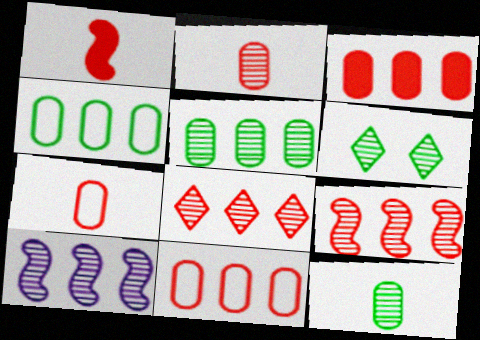[[2, 6, 10], 
[5, 8, 10]]